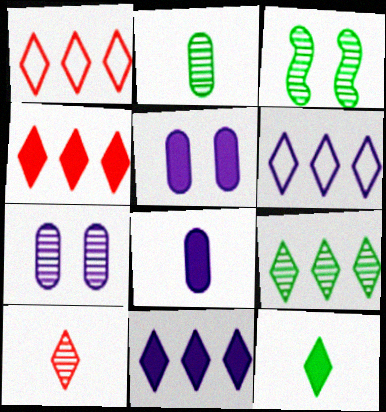[[1, 3, 8], 
[1, 9, 11], 
[2, 3, 9], 
[4, 6, 9]]